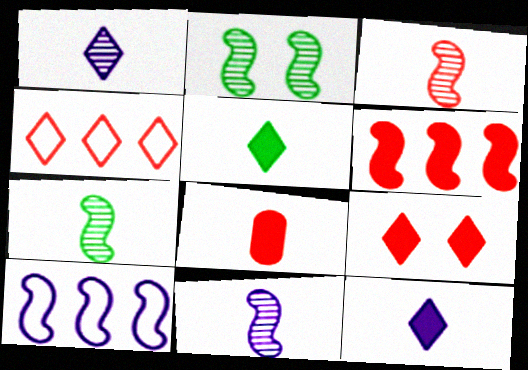[[3, 7, 11], 
[6, 8, 9]]